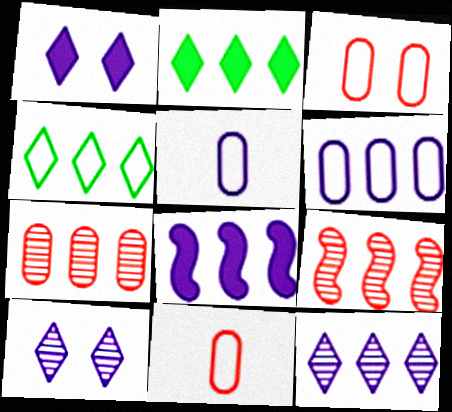[[2, 6, 9], 
[4, 7, 8], 
[5, 8, 10], 
[6, 8, 12]]